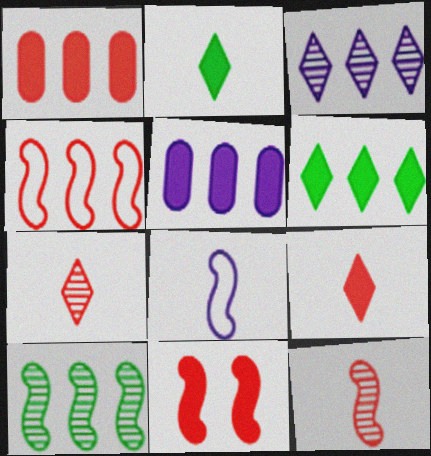[[1, 9, 11], 
[2, 5, 11], 
[4, 11, 12], 
[8, 10, 11]]